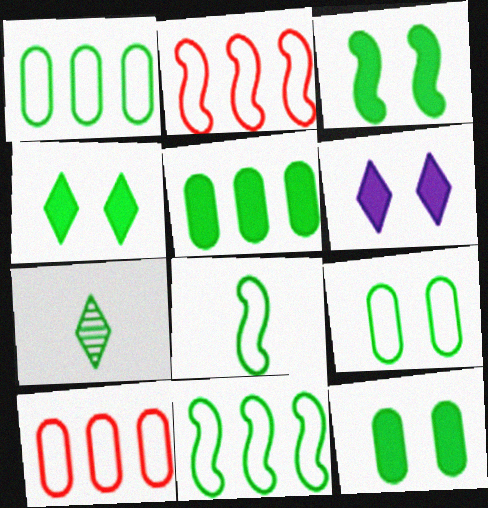[[1, 3, 7], 
[3, 4, 12], 
[7, 11, 12]]